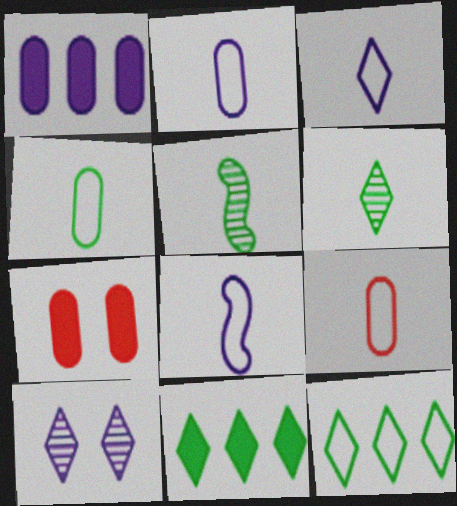[[1, 8, 10], 
[2, 3, 8], 
[2, 4, 9]]